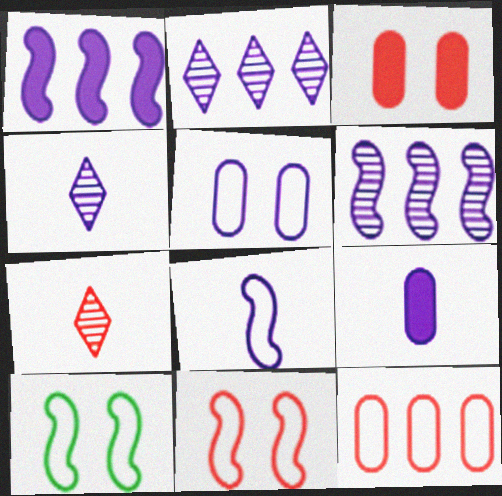[[1, 4, 5], 
[4, 8, 9]]